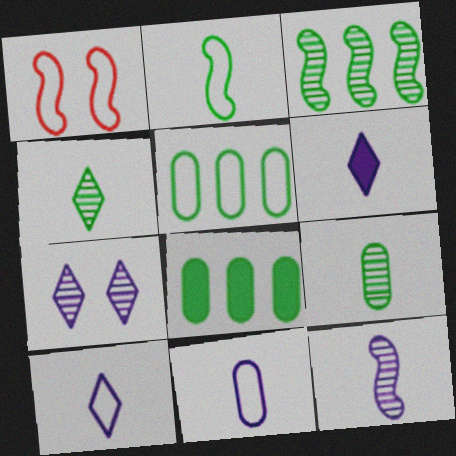[[1, 5, 10], 
[6, 11, 12]]